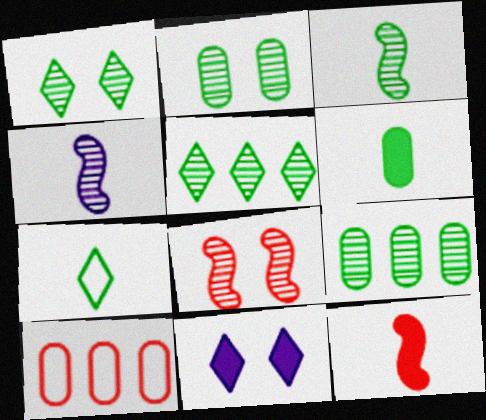[[1, 3, 9], 
[2, 3, 5], 
[3, 6, 7], 
[3, 10, 11]]